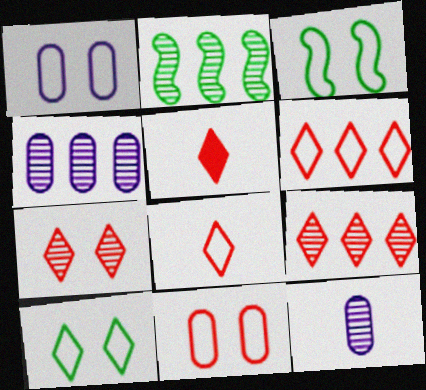[[1, 2, 5], 
[2, 4, 9], 
[2, 7, 12], 
[3, 4, 5], 
[5, 6, 7]]